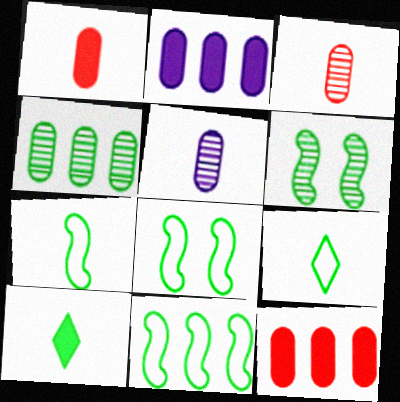[[4, 8, 10], 
[7, 8, 11]]